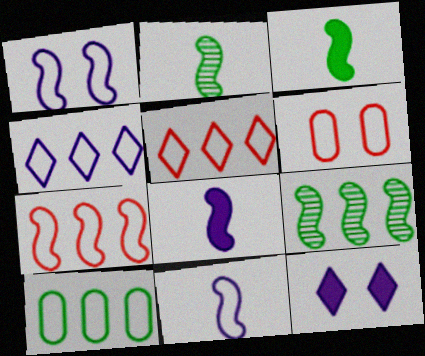[[4, 7, 10]]